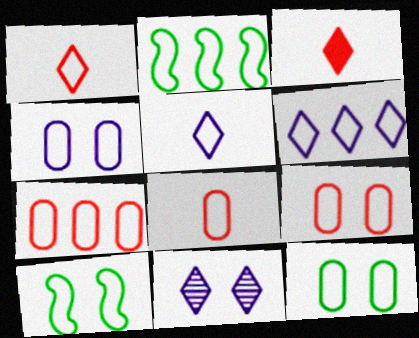[[1, 2, 4], 
[2, 5, 9], 
[2, 6, 7], 
[4, 9, 12], 
[5, 7, 10], 
[6, 8, 10], 
[7, 8, 9]]